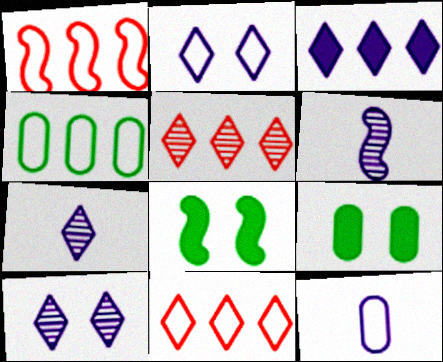[[1, 6, 8], 
[1, 7, 9], 
[2, 3, 7], 
[5, 8, 12], 
[6, 9, 11]]